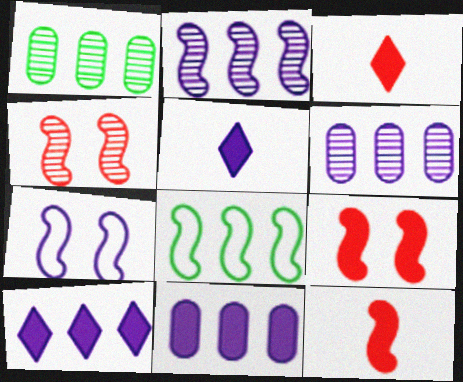[[1, 3, 7], 
[5, 6, 7]]